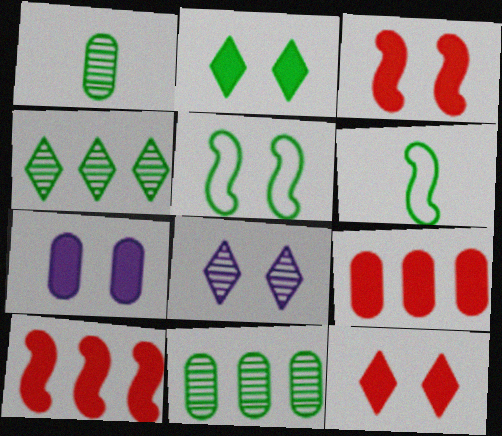[[2, 3, 7], 
[2, 6, 11], 
[6, 8, 9]]